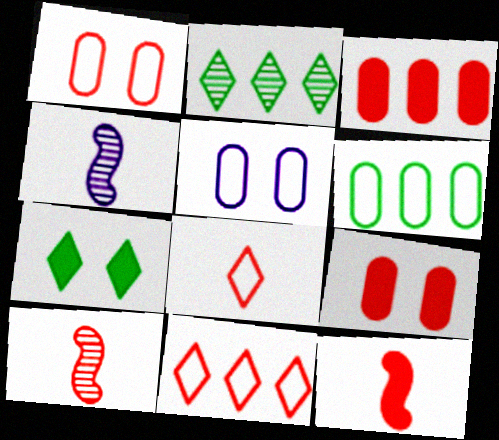[[2, 5, 12], 
[9, 10, 11]]